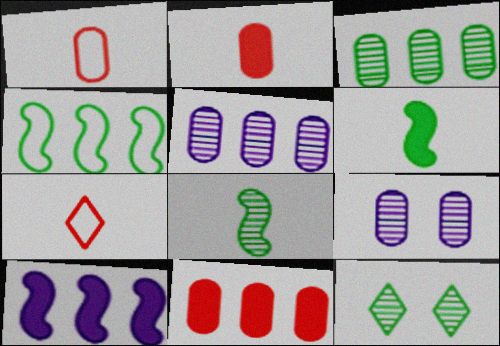[[1, 10, 12], 
[3, 8, 12]]